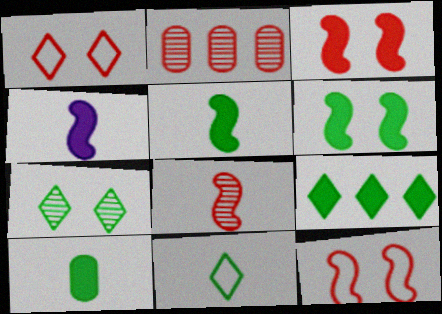[[6, 9, 10], 
[7, 9, 11]]